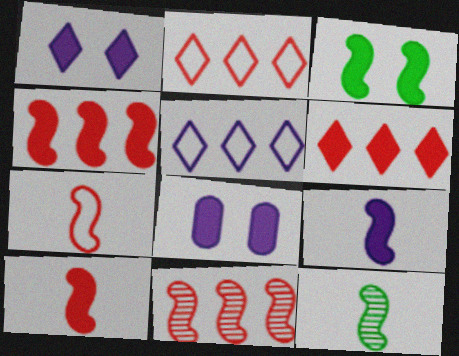[[2, 8, 12], 
[3, 4, 9], 
[7, 9, 12]]